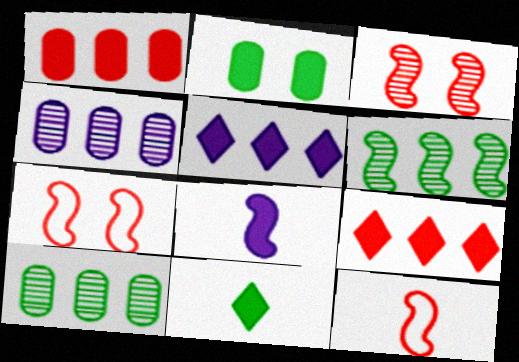[[2, 8, 9], 
[4, 7, 11], 
[6, 7, 8]]